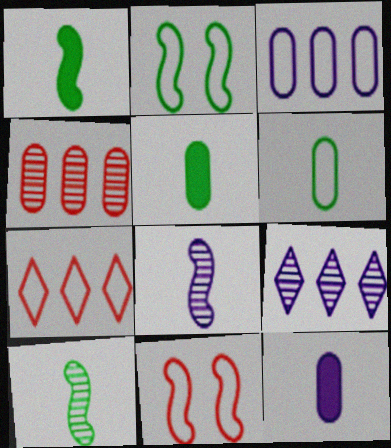[[5, 9, 11]]